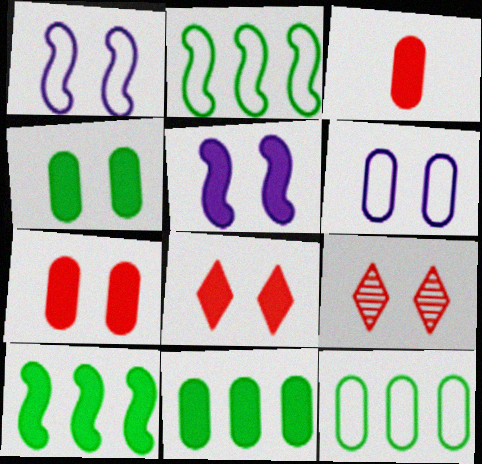[[1, 4, 9], 
[4, 5, 8]]